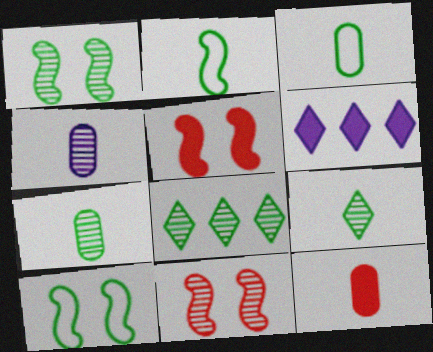[[1, 7, 8], 
[3, 4, 12], 
[3, 6, 11], 
[4, 8, 11]]